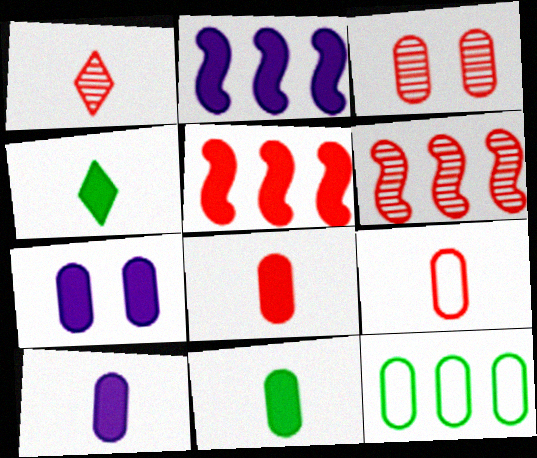[[1, 3, 6], 
[3, 10, 12], 
[4, 5, 7], 
[8, 10, 11]]